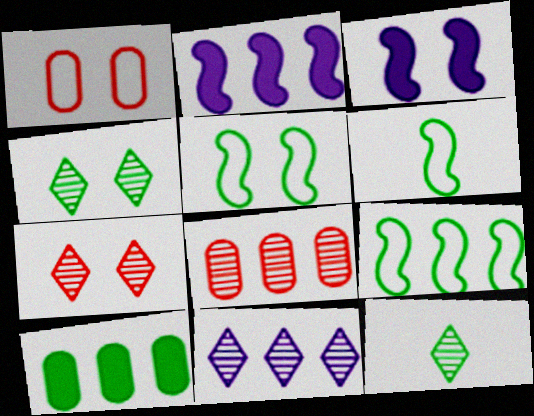[[1, 2, 12], 
[1, 3, 4], 
[4, 6, 10], 
[5, 6, 9], 
[5, 10, 12], 
[7, 11, 12]]